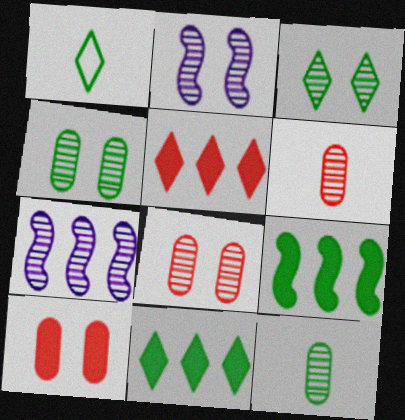[[1, 3, 11], 
[1, 4, 9], 
[1, 7, 10], 
[2, 3, 8], 
[3, 6, 7]]